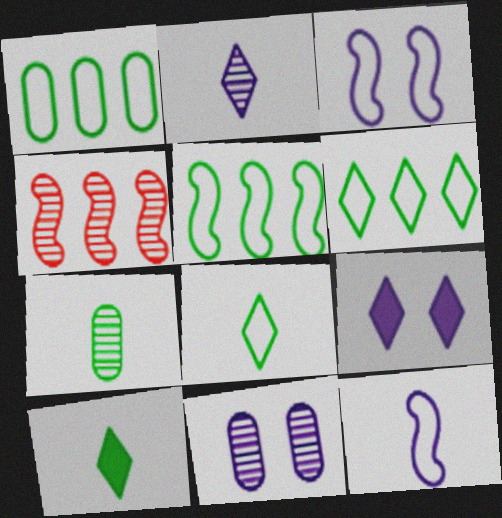[[1, 5, 6], 
[3, 9, 11]]